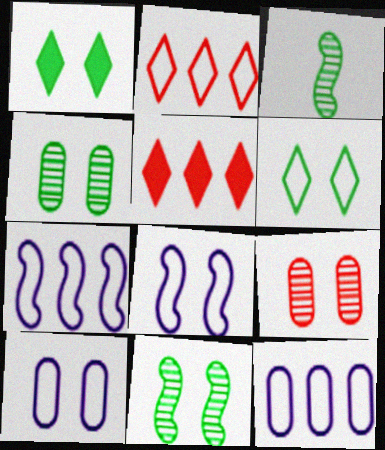[[1, 8, 9], 
[3, 5, 10]]